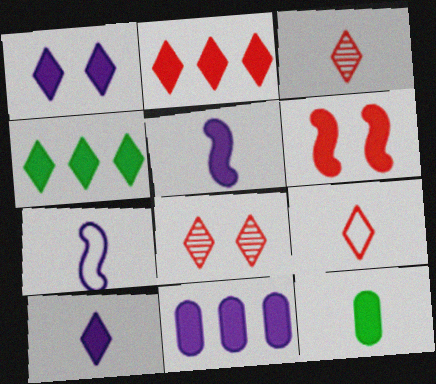[[1, 5, 11], 
[2, 8, 9], 
[3, 7, 12]]